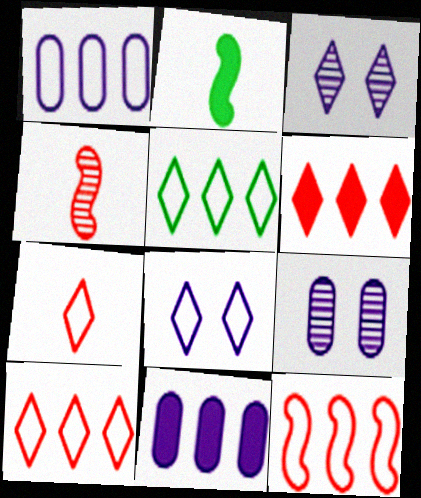[[1, 5, 12], 
[2, 9, 10], 
[5, 7, 8]]